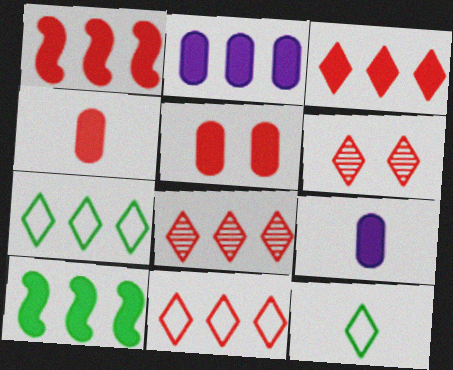[[2, 3, 10], 
[3, 8, 11]]